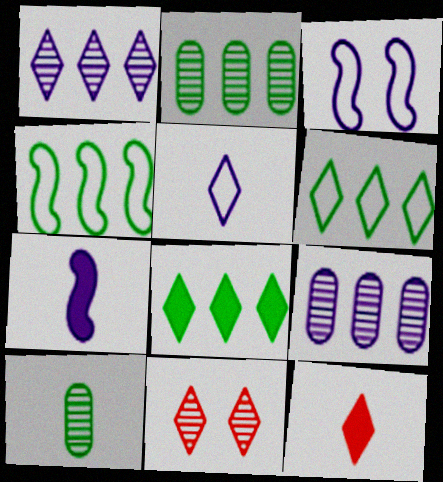[[2, 3, 12], 
[2, 4, 8], 
[5, 8, 11]]